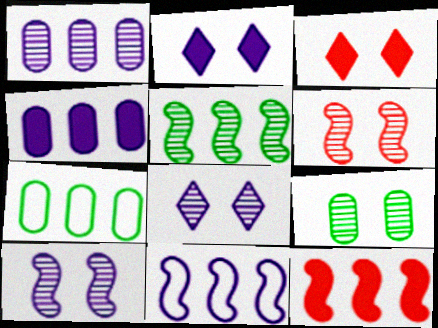[[5, 11, 12], 
[6, 8, 9]]